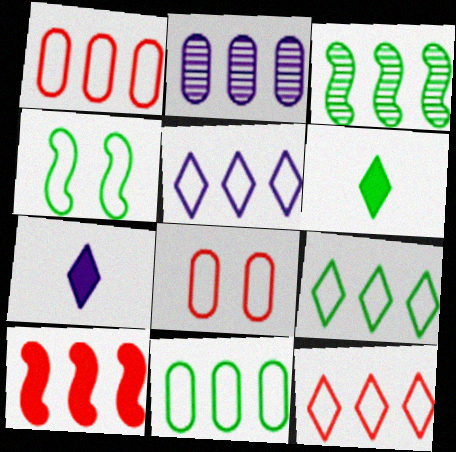[[2, 9, 10], 
[3, 7, 8], 
[5, 9, 12]]